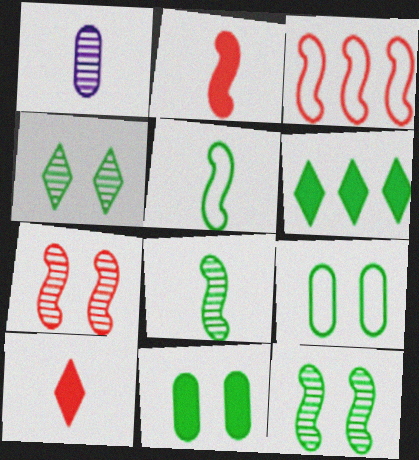[[1, 5, 10], 
[2, 3, 7], 
[6, 8, 9]]